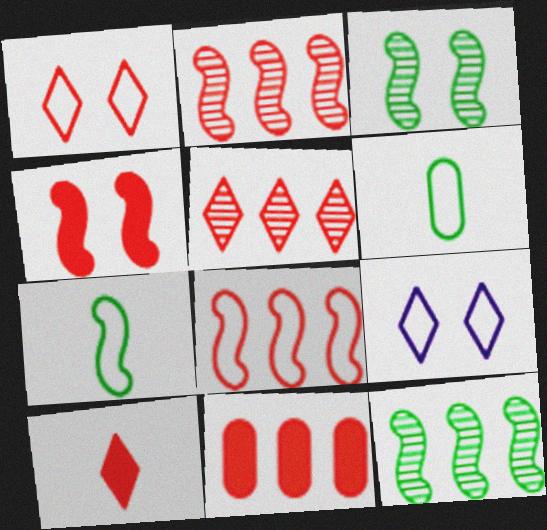[[1, 5, 10], 
[4, 10, 11], 
[5, 8, 11], 
[6, 8, 9]]